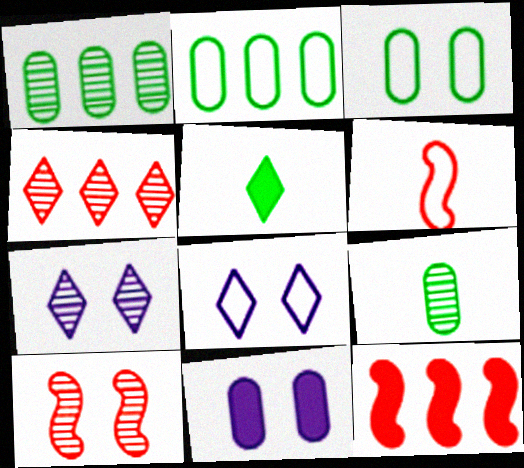[[2, 6, 8], 
[4, 5, 8], 
[5, 11, 12], 
[6, 10, 12], 
[8, 9, 12]]